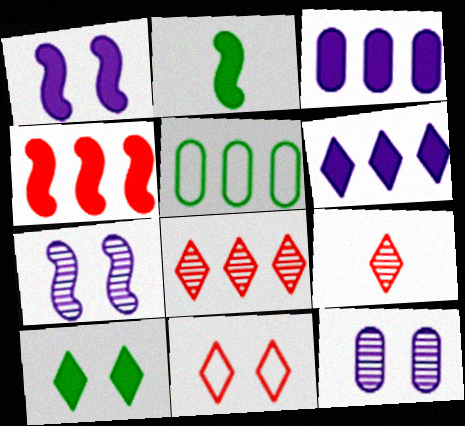[[1, 2, 4], 
[1, 5, 9]]